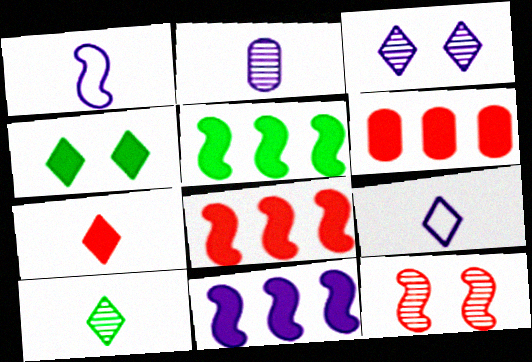[[1, 5, 12], 
[5, 8, 11], 
[7, 9, 10]]